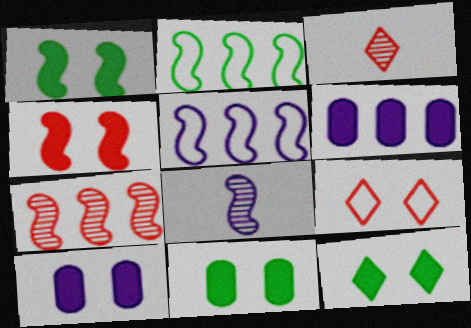[[1, 11, 12], 
[2, 3, 10], 
[2, 4, 8], 
[3, 5, 11], 
[4, 10, 12]]